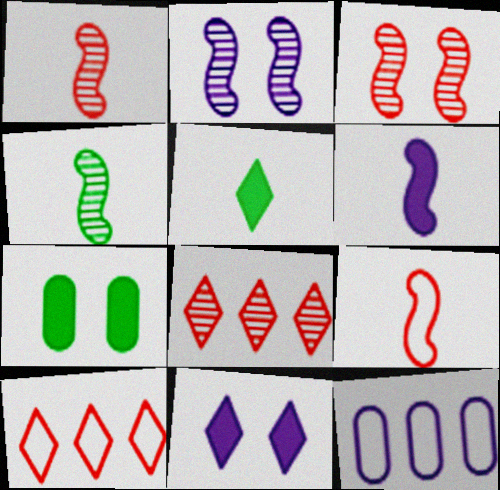[[3, 5, 12], 
[4, 6, 9]]